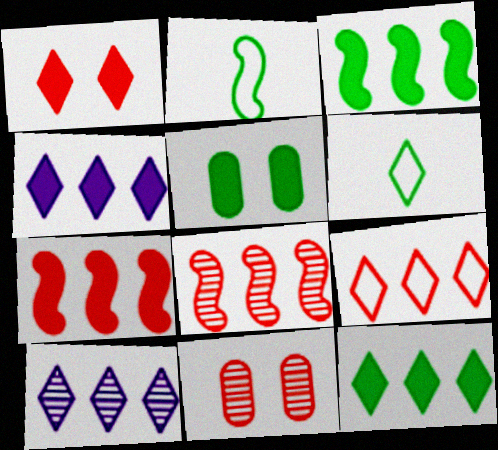[[1, 6, 10], 
[2, 4, 11], 
[9, 10, 12]]